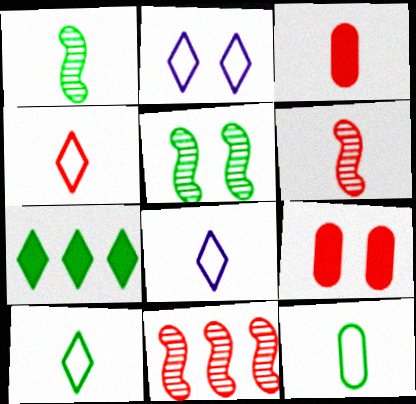[[1, 3, 8], 
[2, 5, 9], 
[3, 4, 6], 
[4, 8, 10], 
[4, 9, 11], 
[5, 7, 12]]